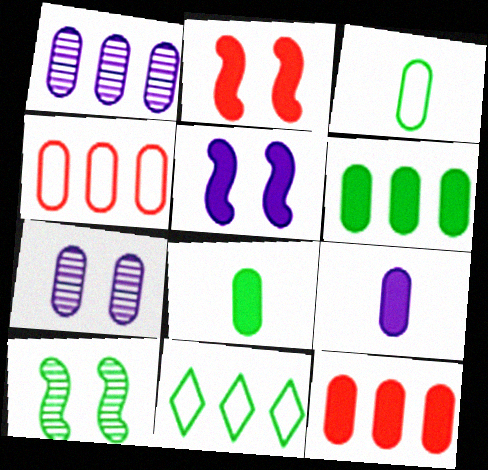[[1, 4, 6], 
[3, 7, 12], 
[4, 7, 8], 
[8, 10, 11]]